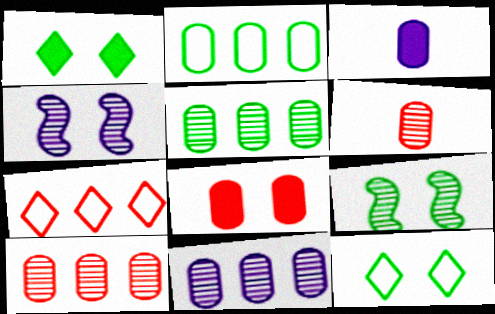[[3, 7, 9], 
[4, 8, 12], 
[5, 10, 11]]